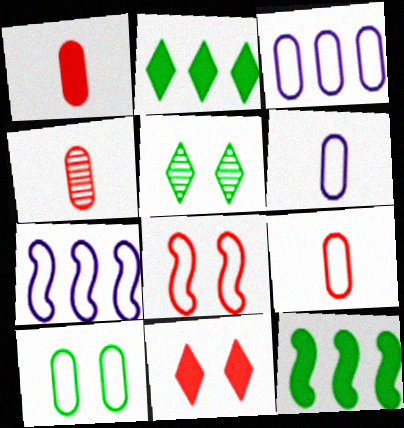[[1, 4, 9], 
[1, 5, 7], 
[3, 9, 10]]